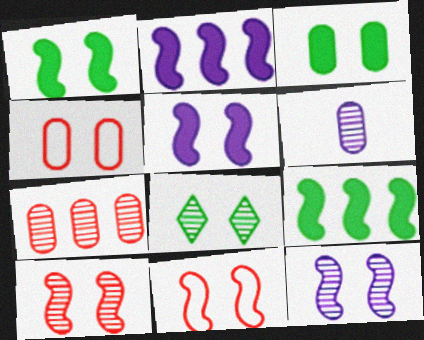[[1, 11, 12], 
[4, 5, 8]]